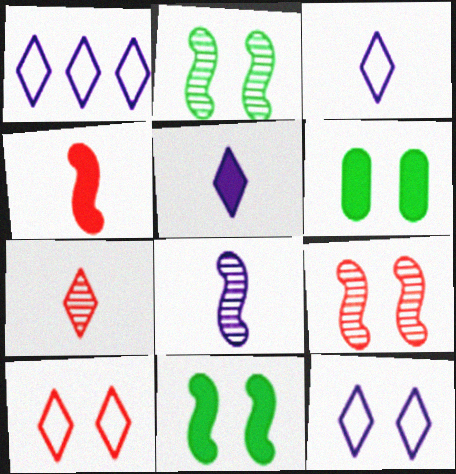[[1, 3, 12], 
[6, 9, 12]]